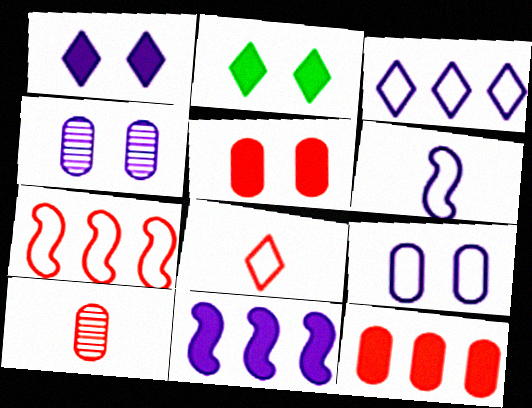[[3, 6, 9]]